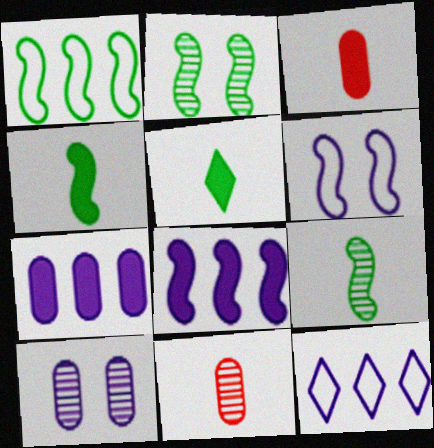[[1, 2, 4], 
[2, 3, 12]]